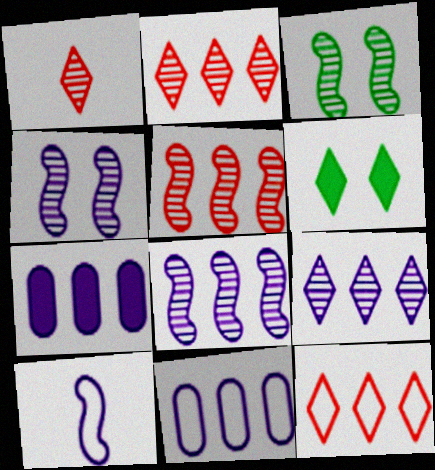[]